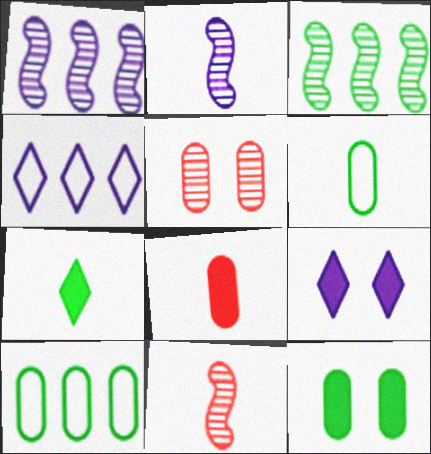[[4, 11, 12], 
[9, 10, 11]]